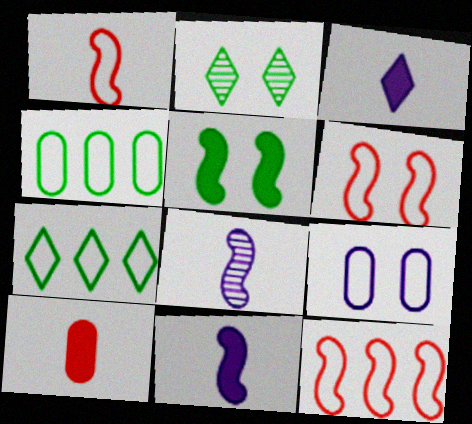[[1, 6, 12], 
[1, 7, 9], 
[5, 8, 12]]